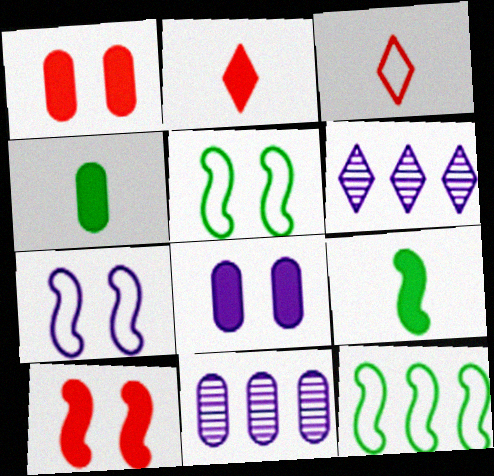[[2, 5, 11]]